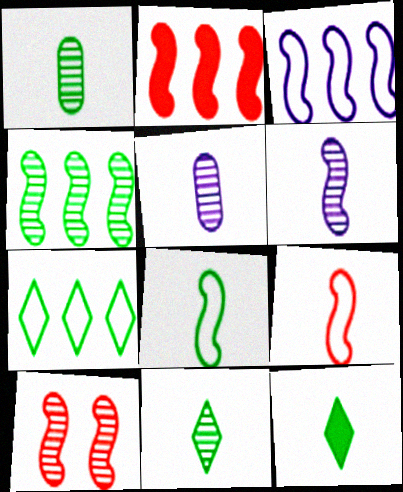[[1, 8, 12], 
[2, 3, 4], 
[2, 9, 10], 
[4, 6, 10], 
[5, 9, 12]]